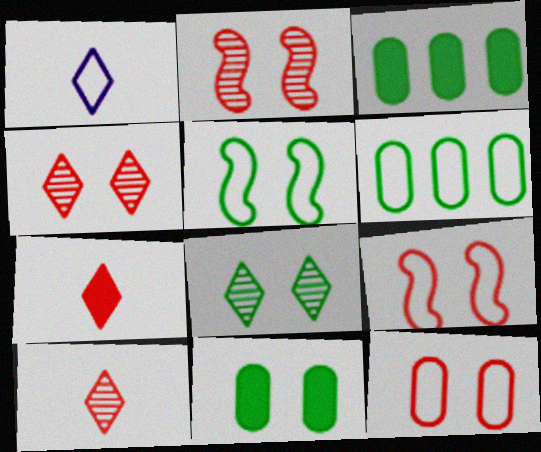[[1, 2, 3], 
[1, 6, 9], 
[5, 8, 11]]